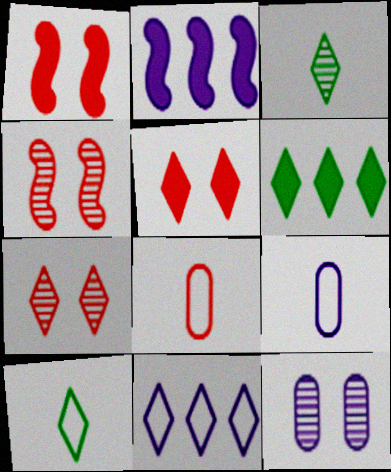[[3, 5, 11], 
[4, 6, 9]]